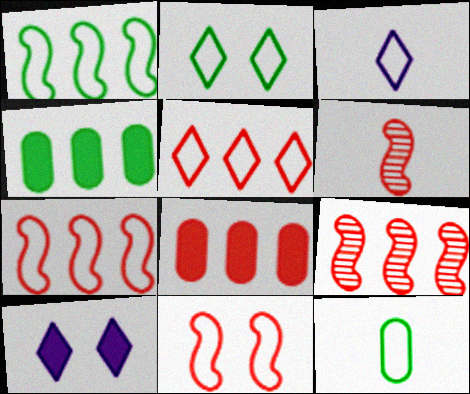[[1, 2, 12], 
[2, 3, 5], 
[5, 8, 9], 
[9, 10, 12]]